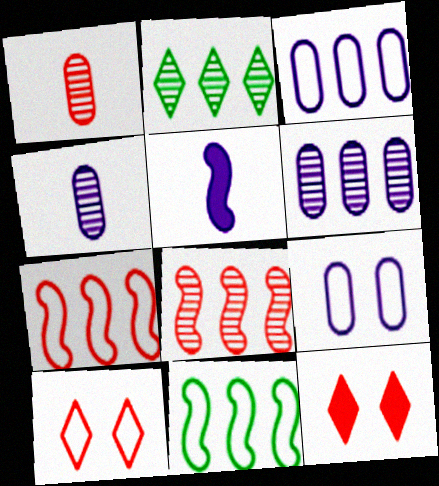[[1, 7, 12], 
[2, 6, 8], 
[4, 11, 12]]